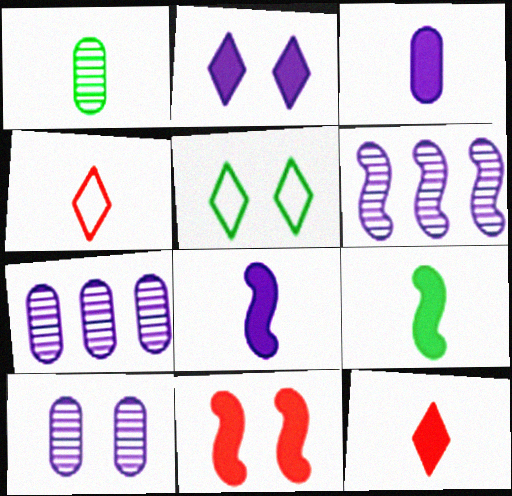[[1, 4, 8], 
[3, 9, 12], 
[5, 10, 11]]